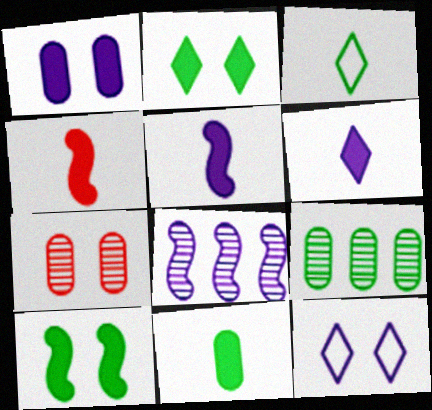[[3, 9, 10], 
[4, 6, 11], 
[4, 9, 12], 
[7, 10, 12]]